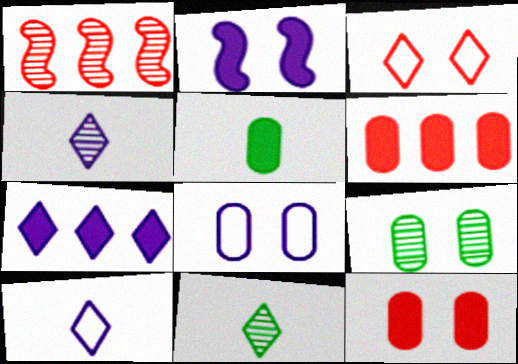[[1, 4, 9], 
[2, 3, 9], 
[3, 7, 11], 
[8, 9, 12]]